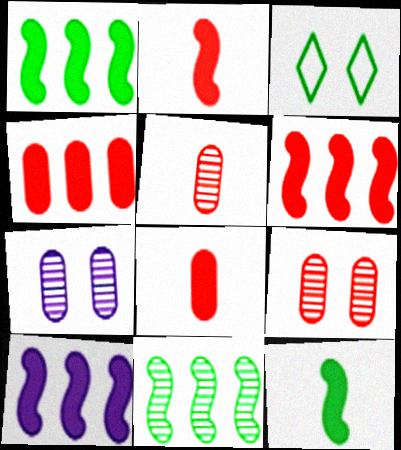[[1, 6, 10], 
[3, 5, 10]]